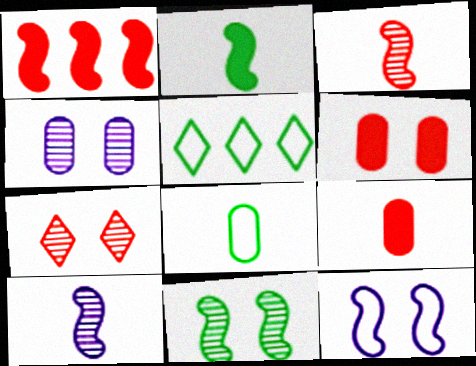[[4, 7, 11], 
[5, 6, 10]]